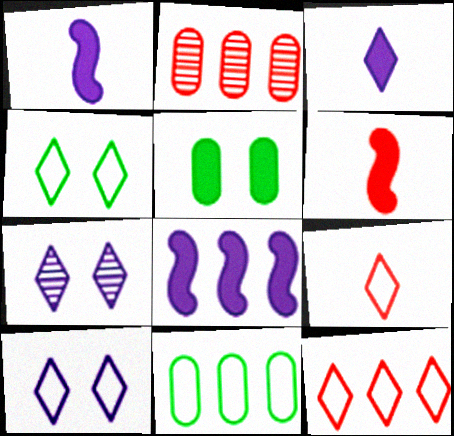[[1, 2, 4], 
[6, 7, 11]]